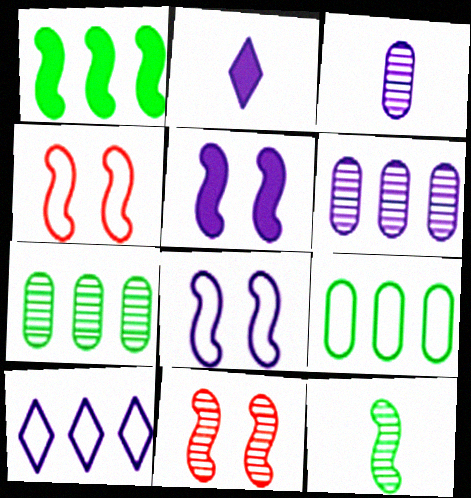[[2, 4, 7], 
[2, 6, 8], 
[2, 9, 11], 
[3, 5, 10]]